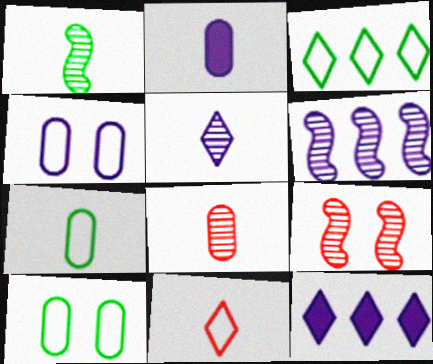[[1, 2, 11], 
[1, 5, 8], 
[1, 6, 9], 
[2, 3, 9], 
[2, 7, 8], 
[7, 9, 12]]